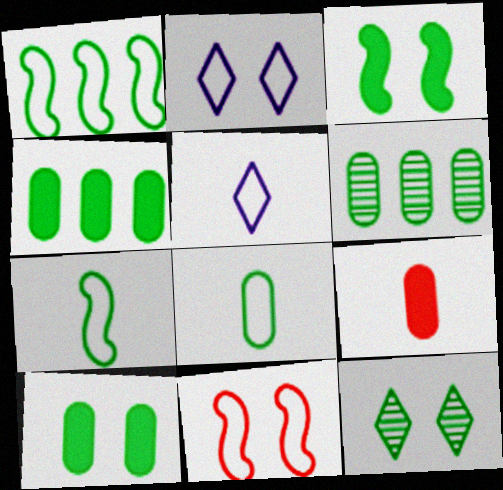[[4, 7, 12], 
[6, 8, 10]]